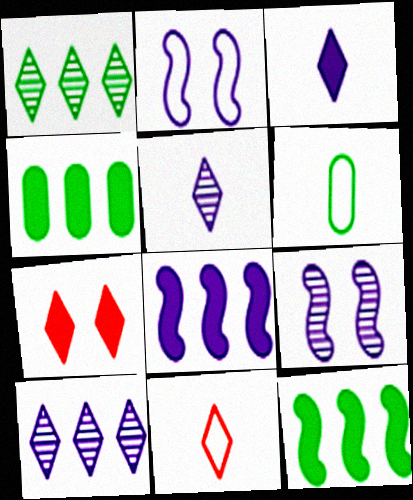[[4, 9, 11]]